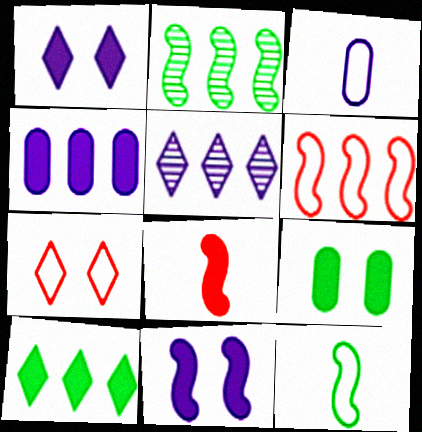[[3, 5, 11]]